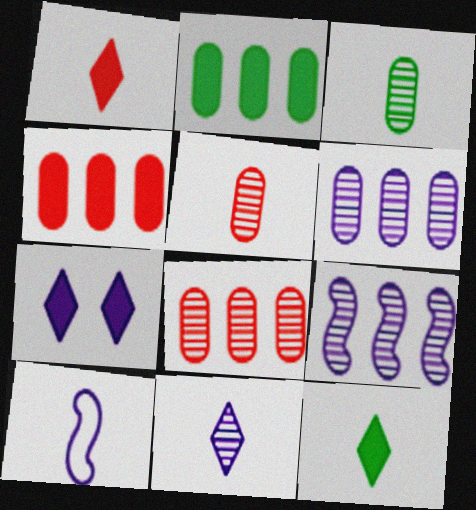[[1, 3, 10], 
[5, 10, 12], 
[6, 7, 10]]